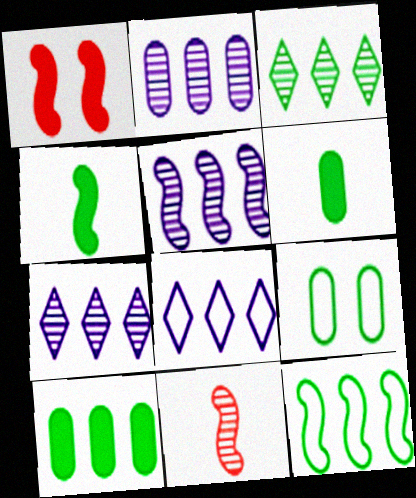[[2, 5, 7], 
[3, 4, 9], 
[3, 10, 12]]